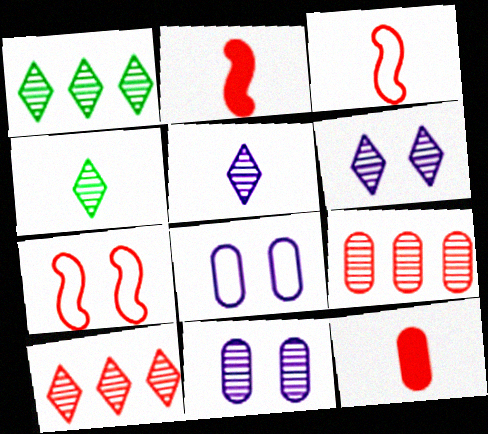[[1, 2, 8], 
[4, 6, 10], 
[7, 10, 12]]